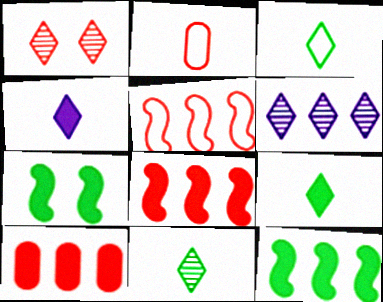[[1, 2, 8], 
[1, 6, 11], 
[2, 6, 7], 
[3, 9, 11], 
[4, 7, 10]]